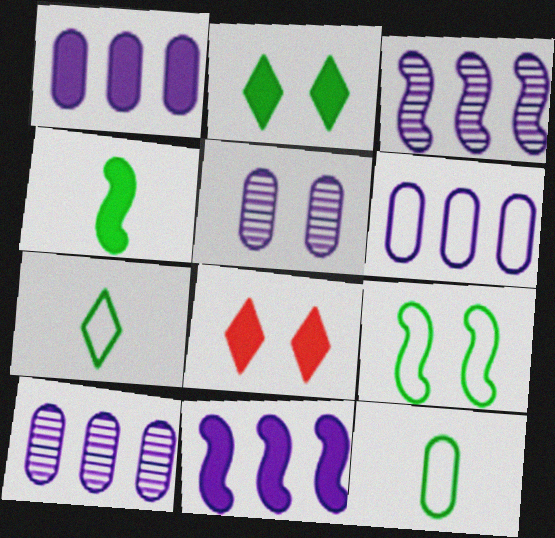[[1, 4, 8], 
[1, 6, 10], 
[3, 8, 12], 
[5, 8, 9]]